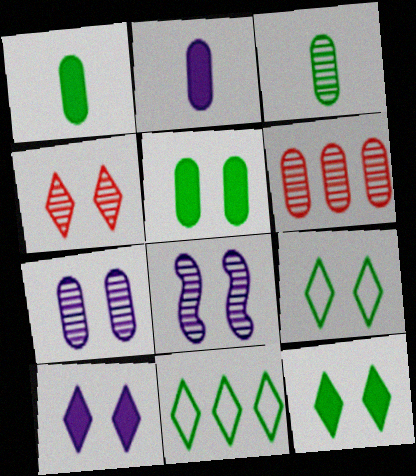[[3, 6, 7], 
[4, 9, 10]]